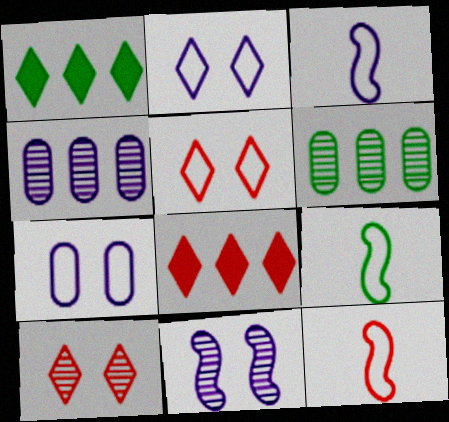[[3, 9, 12]]